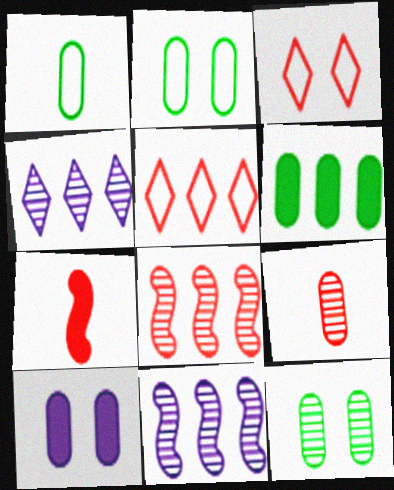[[1, 6, 12], 
[2, 4, 7], 
[5, 6, 11]]